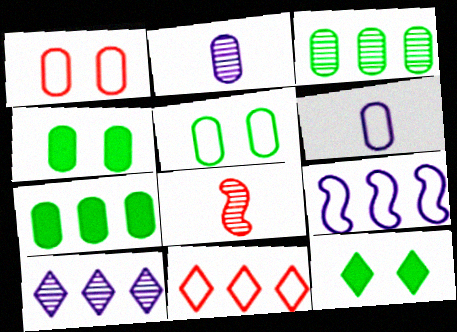[[1, 2, 7]]